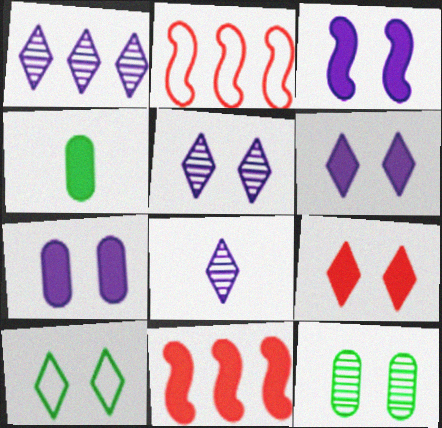[[1, 5, 8], 
[2, 4, 5], 
[3, 6, 7], 
[4, 6, 11], 
[5, 9, 10]]